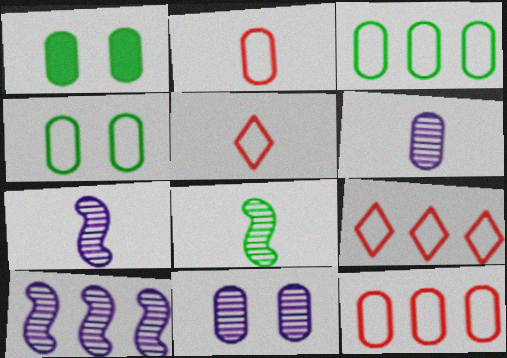[[1, 5, 10], 
[1, 6, 12], 
[1, 7, 9]]